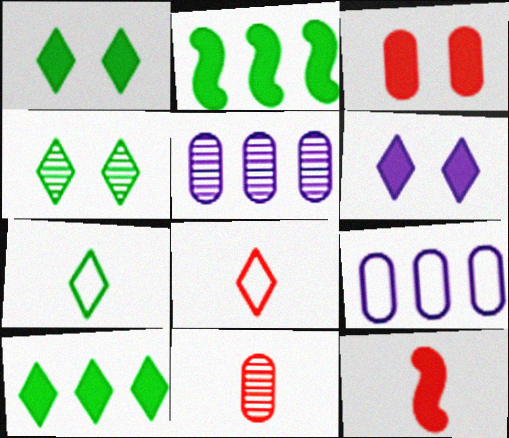[[4, 7, 10], 
[4, 9, 12], 
[8, 11, 12]]